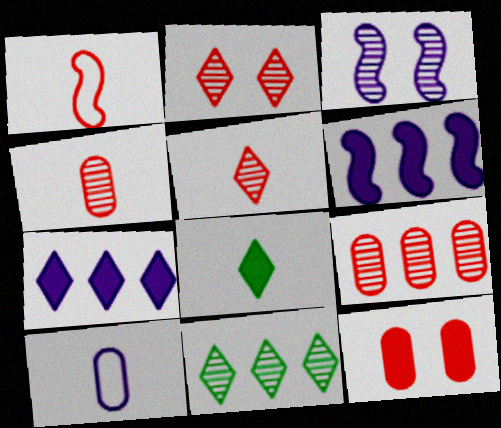[[3, 4, 11], 
[3, 7, 10], 
[6, 8, 12]]